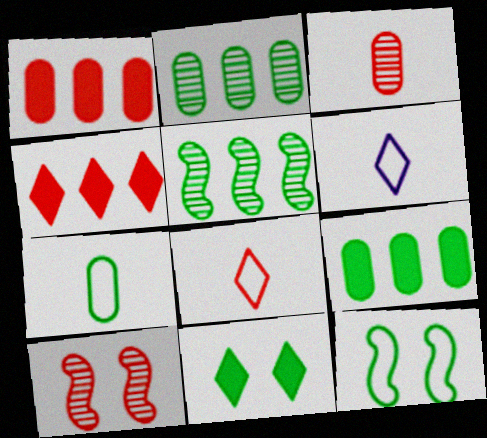[[1, 8, 10], 
[5, 7, 11], 
[6, 9, 10]]